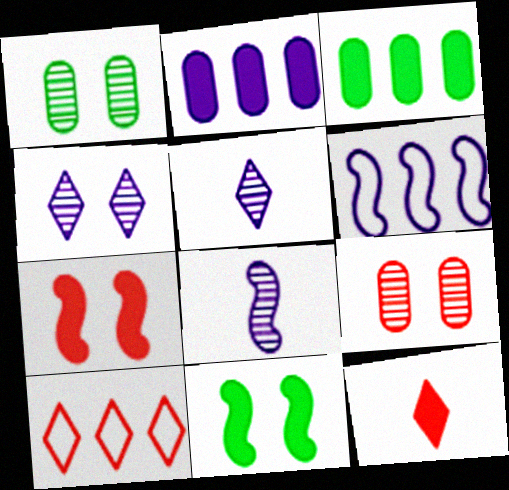[[1, 6, 12], 
[2, 11, 12]]